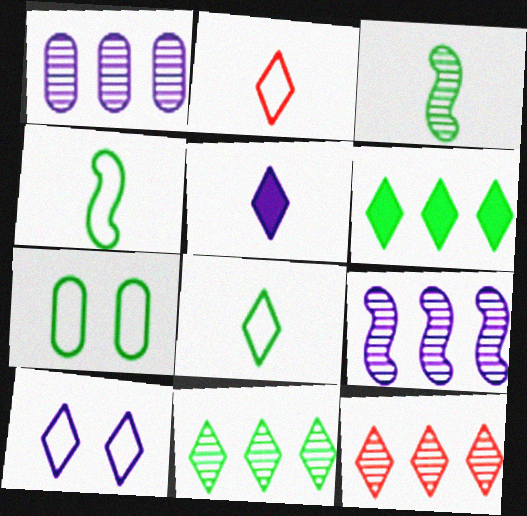[[3, 6, 7]]